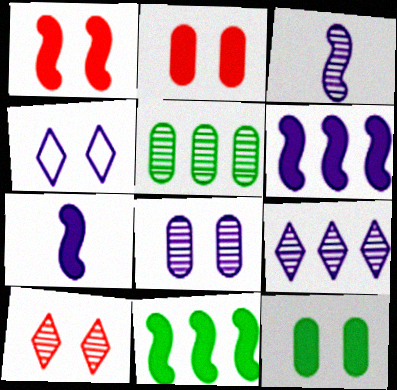[[1, 7, 11], 
[3, 5, 10], 
[3, 8, 9]]